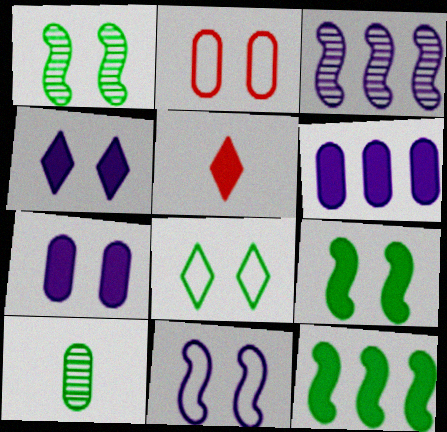[[1, 2, 4], 
[2, 6, 10], 
[2, 8, 11], 
[5, 6, 9], 
[5, 7, 12], 
[8, 10, 12]]